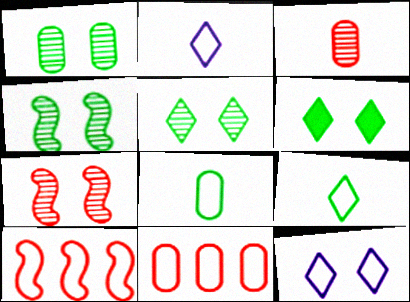[[1, 4, 5], 
[8, 10, 12]]